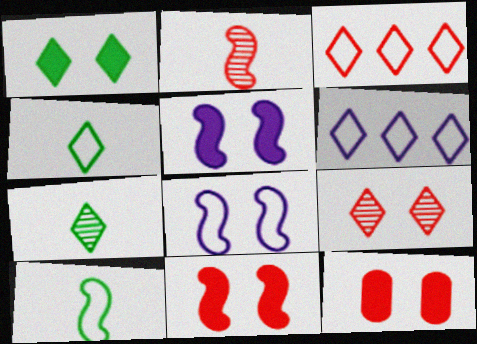[[1, 5, 12], 
[2, 3, 12]]